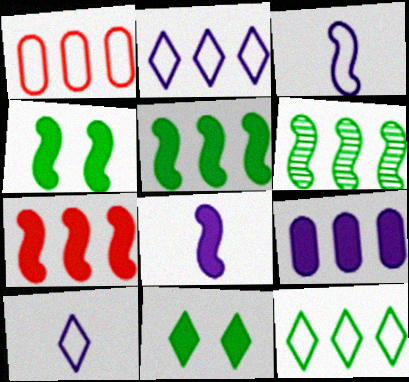[[4, 7, 8]]